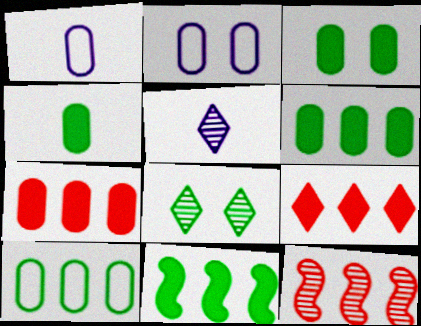[[3, 4, 6]]